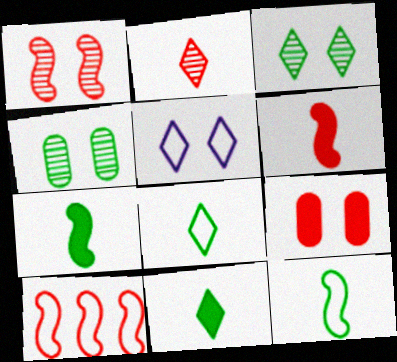[[1, 6, 10], 
[2, 9, 10]]